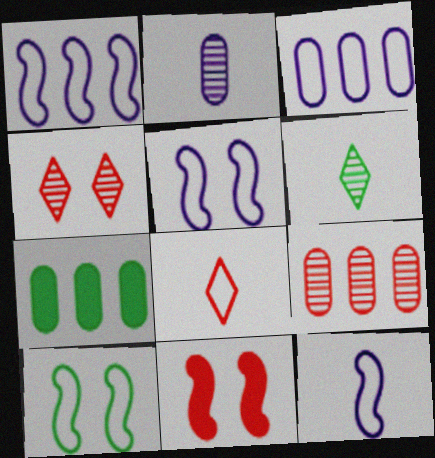[[1, 5, 12], 
[3, 6, 11], 
[3, 7, 9], 
[3, 8, 10], 
[4, 7, 12], 
[6, 7, 10], 
[8, 9, 11]]